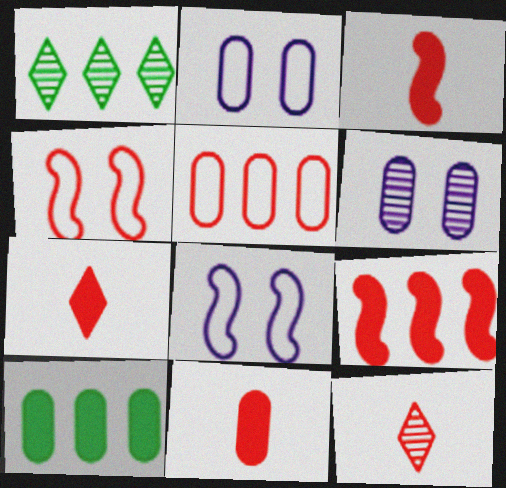[[1, 2, 3], 
[1, 8, 11], 
[3, 7, 11], 
[8, 10, 12]]